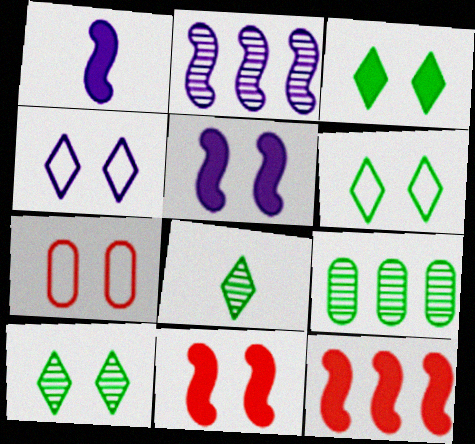[[3, 6, 10], 
[5, 7, 10]]